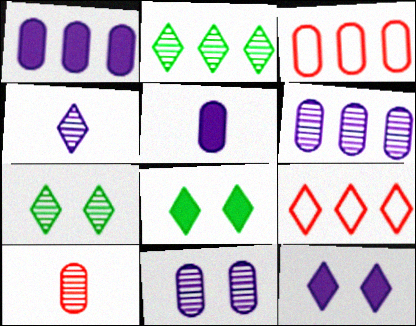[[4, 8, 9]]